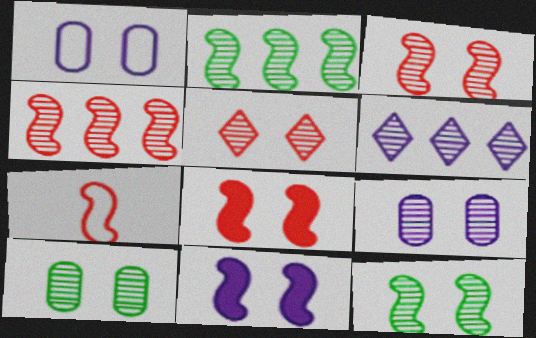[[2, 7, 11], 
[4, 7, 8], 
[5, 9, 12]]